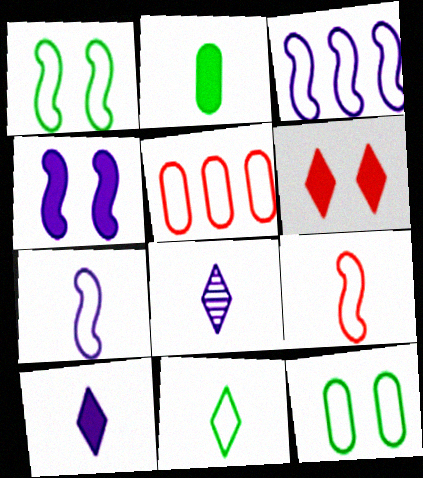[[1, 3, 9], 
[2, 8, 9]]